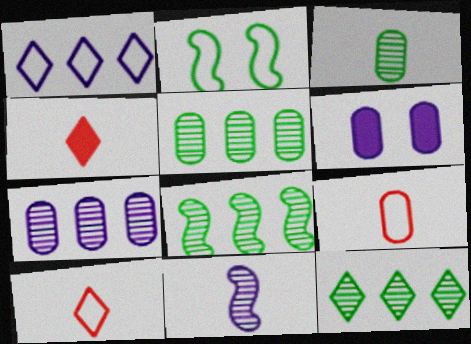[[1, 2, 9], 
[1, 6, 11], 
[2, 4, 7], 
[5, 6, 9], 
[5, 8, 12], 
[6, 8, 10]]